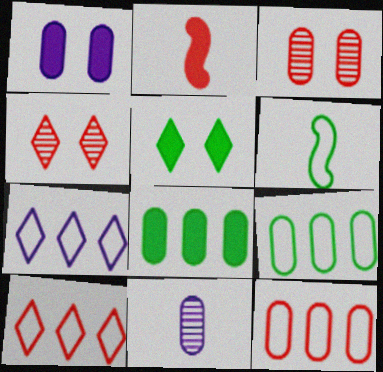[[2, 3, 10], 
[2, 4, 12]]